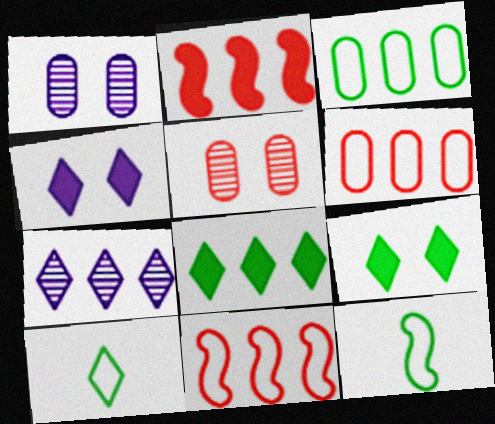[[1, 2, 10], 
[2, 3, 7]]